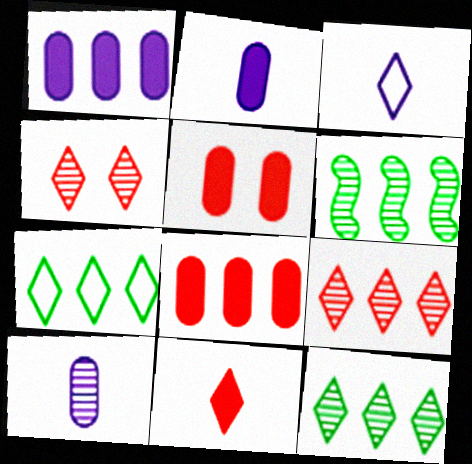[[3, 5, 6], 
[4, 6, 10]]